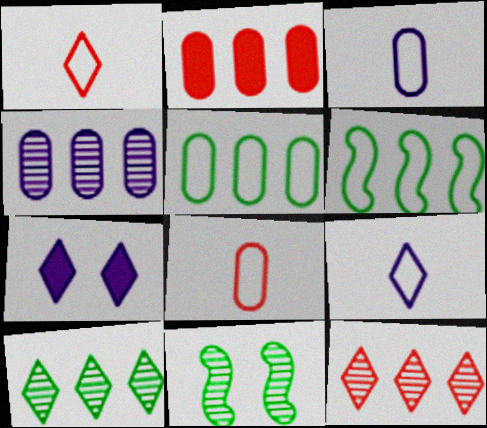[[1, 7, 10], 
[2, 4, 5], 
[2, 9, 11]]